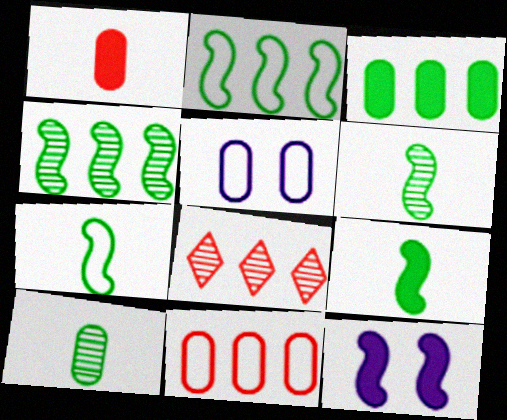[[5, 8, 9], 
[6, 7, 9]]